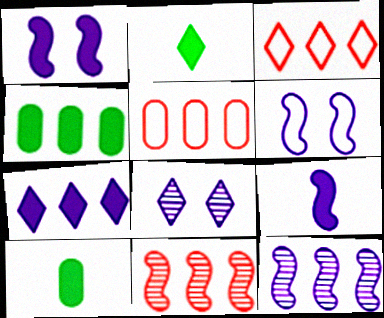[[2, 3, 8], 
[3, 4, 12], 
[6, 9, 12]]